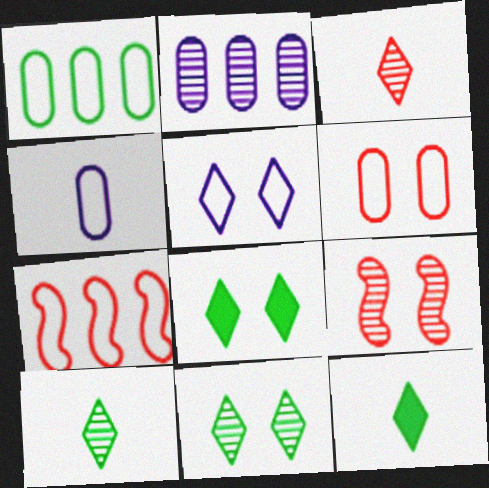[[1, 4, 6], 
[2, 9, 10]]